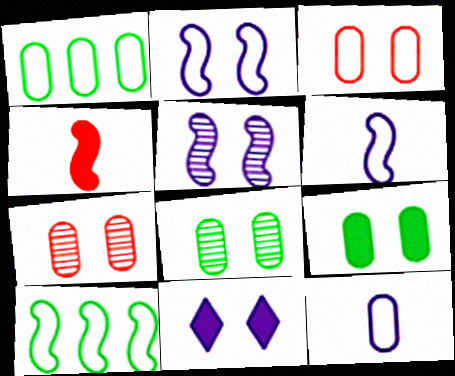[[1, 3, 12], 
[4, 5, 10]]